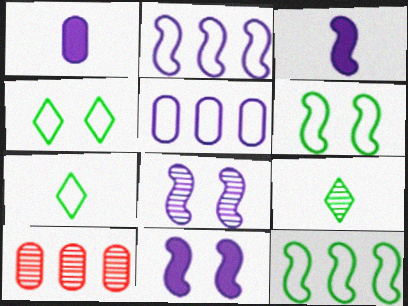[[2, 3, 8], 
[3, 4, 10], 
[7, 10, 11], 
[8, 9, 10]]